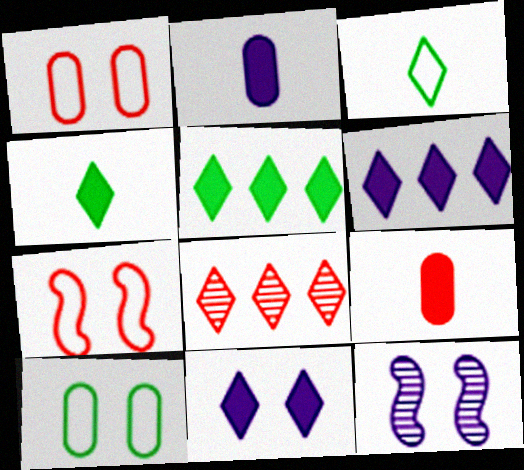[[3, 8, 11], 
[7, 8, 9]]